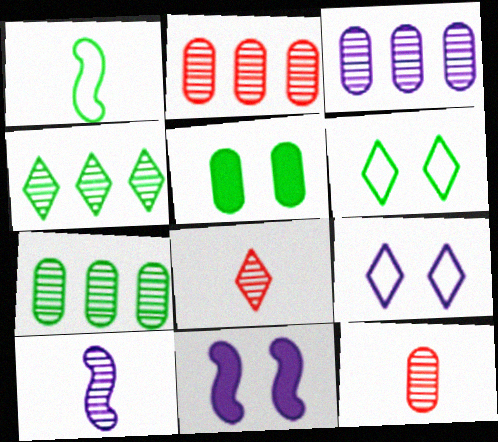[[1, 4, 5], 
[2, 3, 7]]